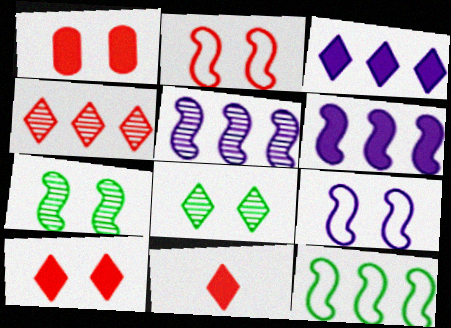[[1, 8, 9]]